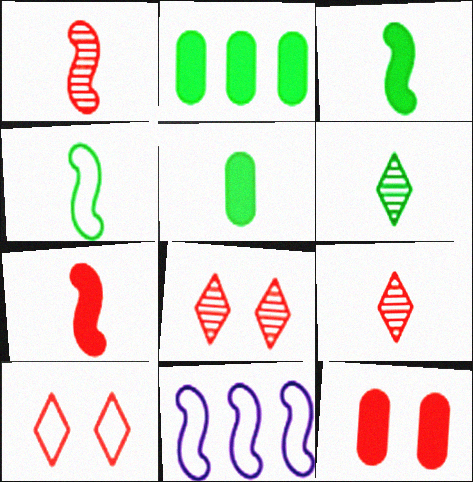[[4, 5, 6], 
[5, 8, 11], 
[6, 11, 12]]